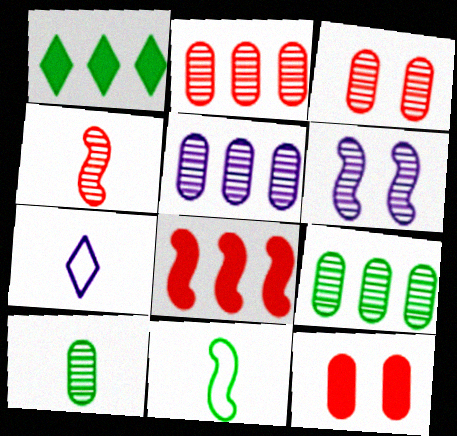[[2, 5, 9], 
[3, 5, 10], 
[6, 8, 11]]